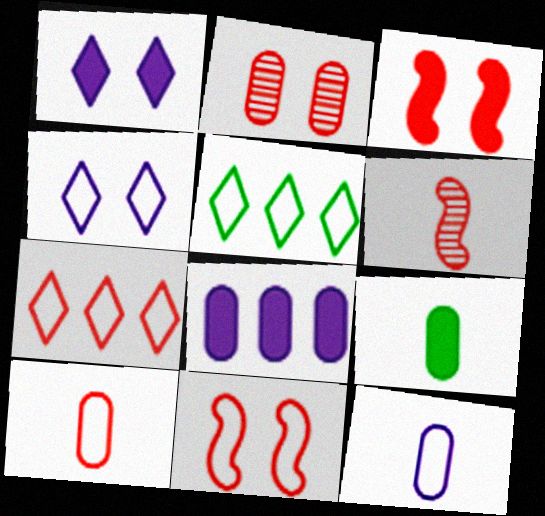[[5, 11, 12], 
[7, 10, 11]]